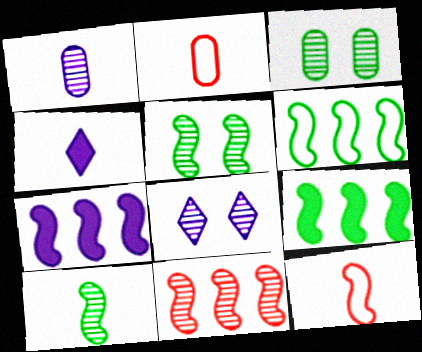[[2, 4, 10], 
[2, 8, 9], 
[5, 7, 12], 
[6, 7, 11]]